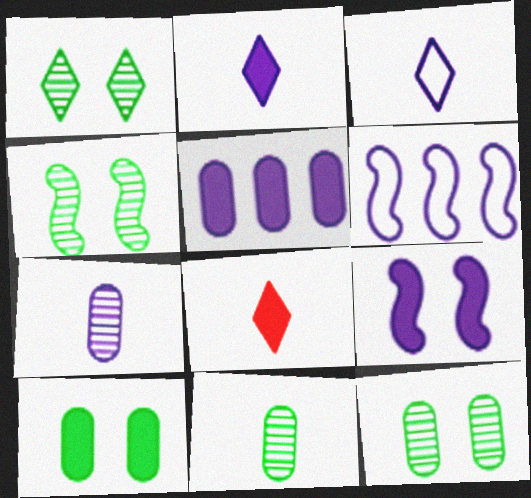[[1, 4, 12], 
[2, 5, 9], 
[6, 8, 12]]